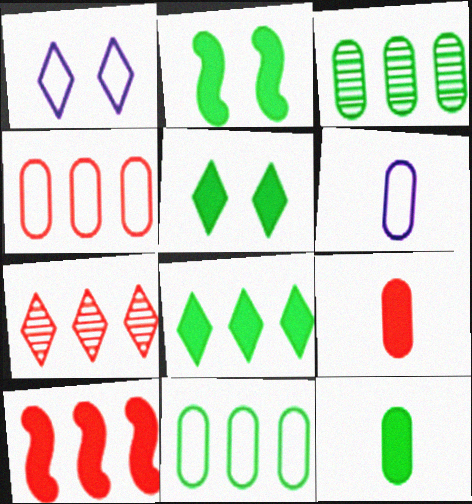[[2, 6, 7], 
[2, 8, 12], 
[4, 7, 10]]